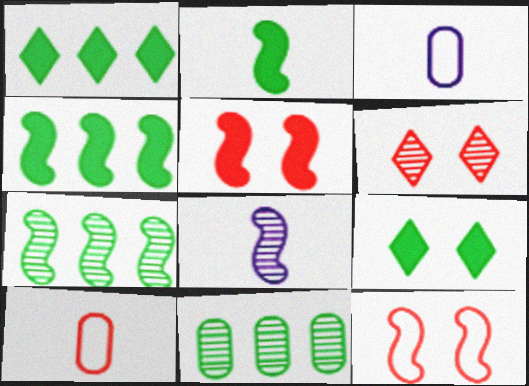[[3, 4, 6], 
[4, 8, 12], 
[6, 8, 11]]